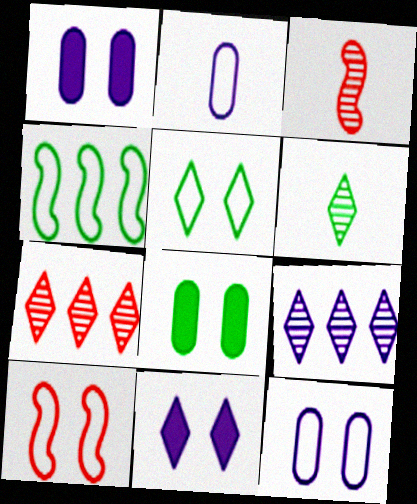[[4, 6, 8], 
[5, 10, 12]]